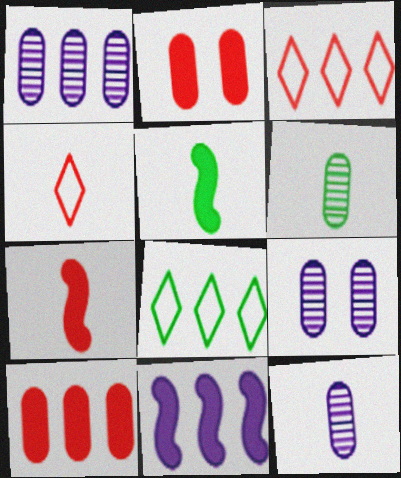[[1, 9, 12], 
[3, 5, 9], 
[4, 5, 12], 
[7, 8, 9]]